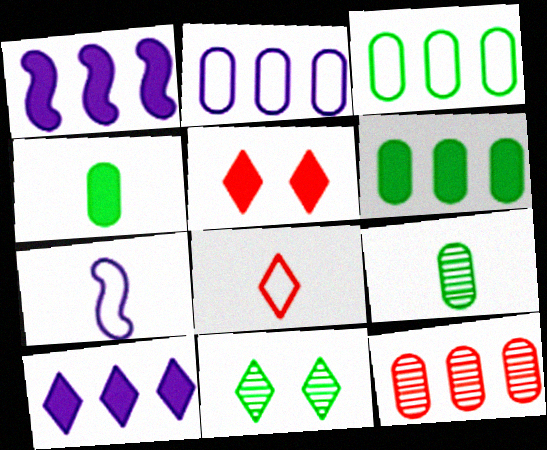[[1, 4, 5], 
[2, 6, 12], 
[8, 10, 11]]